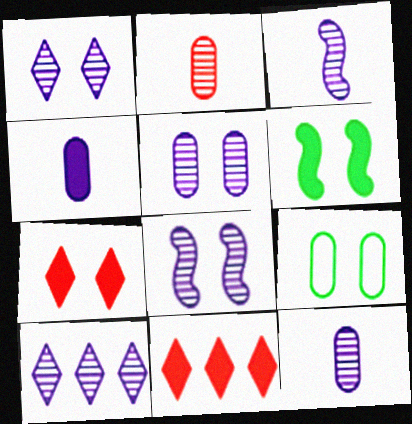[[1, 5, 8], 
[3, 5, 10], 
[3, 9, 11], 
[4, 6, 11], 
[7, 8, 9], 
[8, 10, 12]]